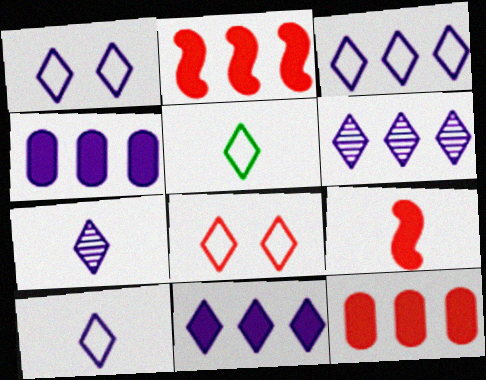[[1, 3, 10], 
[1, 7, 11], 
[3, 5, 8], 
[3, 6, 11]]